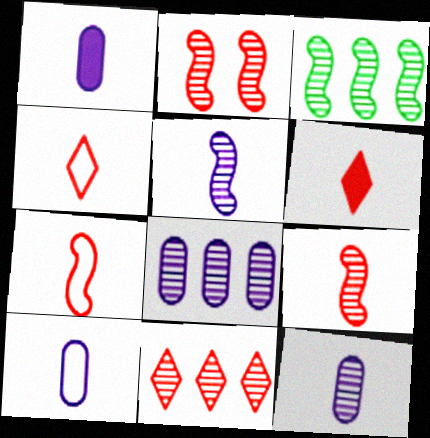[[1, 10, 12], 
[2, 3, 5], 
[3, 8, 11]]